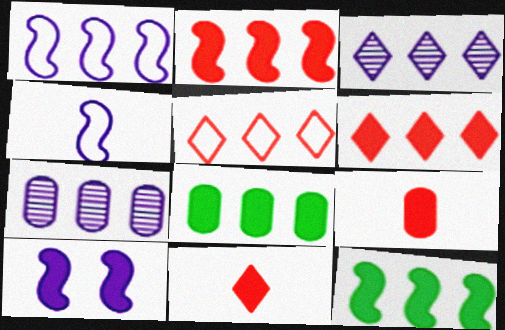[[5, 7, 12], 
[8, 10, 11]]